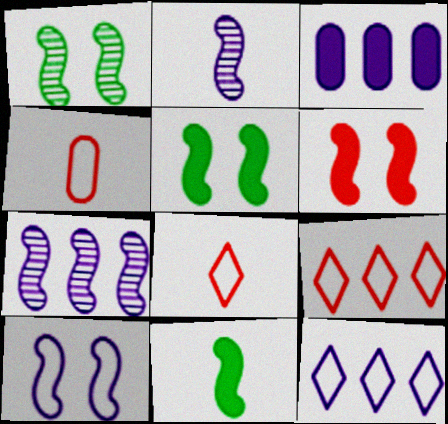[[1, 3, 8], 
[1, 6, 10], 
[3, 7, 12]]